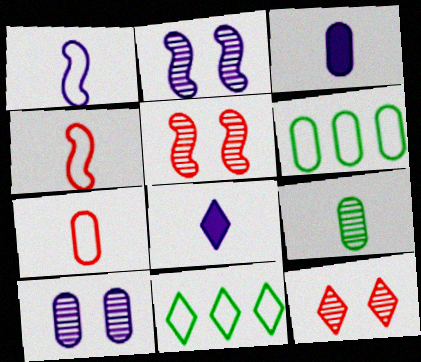[[3, 5, 11], 
[3, 7, 9], 
[4, 8, 9], 
[5, 6, 8], 
[8, 11, 12]]